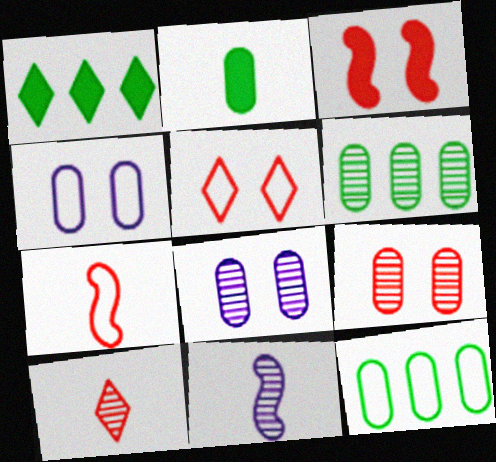[[1, 7, 8], 
[3, 5, 9]]